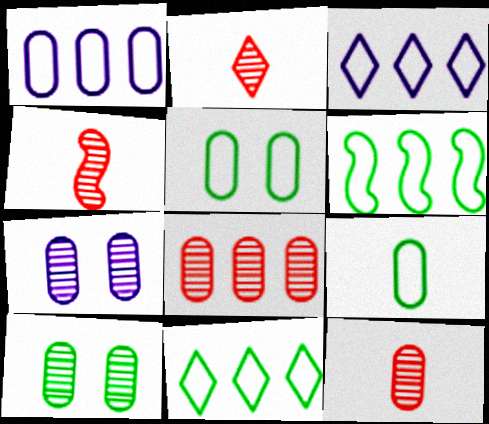[[2, 4, 12]]